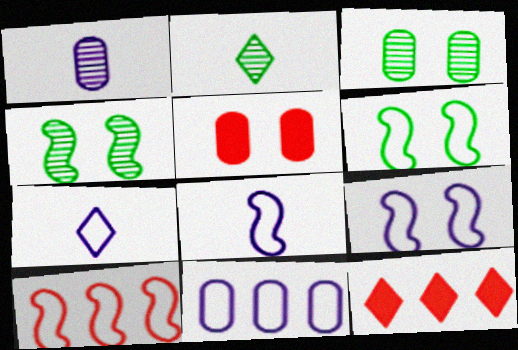[[1, 6, 12], 
[3, 8, 12], 
[6, 8, 10], 
[7, 9, 11]]